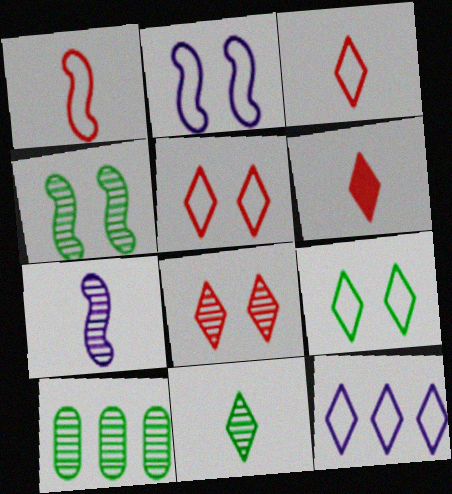[[2, 6, 10], 
[3, 9, 12], 
[4, 10, 11], 
[7, 8, 10]]